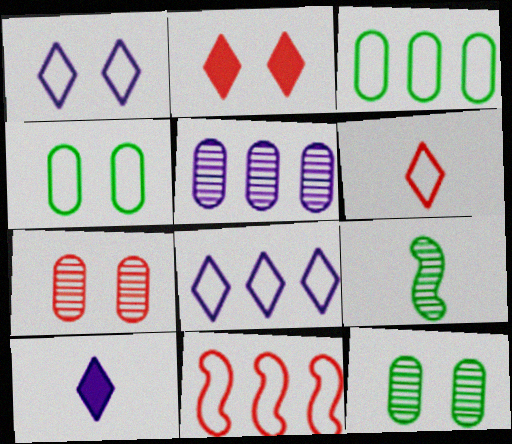[[3, 8, 11], 
[10, 11, 12]]